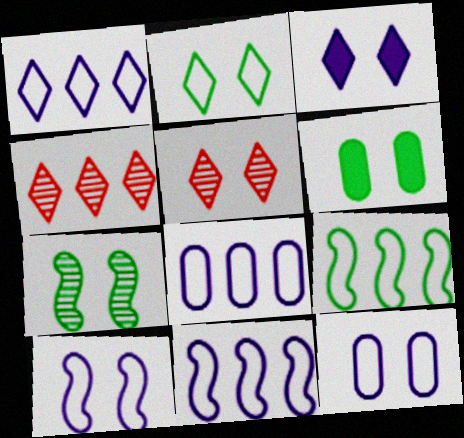[[1, 8, 11], 
[2, 3, 5], 
[2, 6, 7], 
[5, 6, 10]]